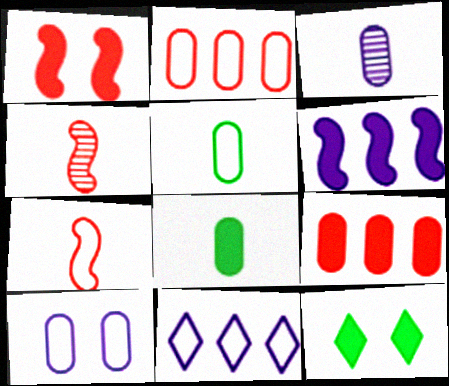[[2, 5, 10]]